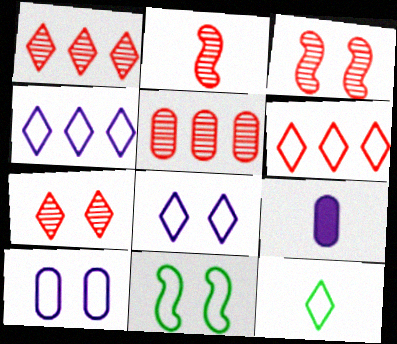[[1, 9, 11], 
[2, 5, 7], 
[2, 9, 12], 
[6, 8, 12]]